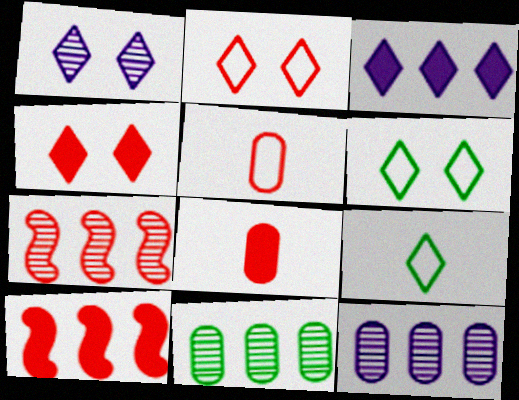[[1, 4, 6], 
[2, 7, 8], 
[4, 5, 7], 
[4, 8, 10]]